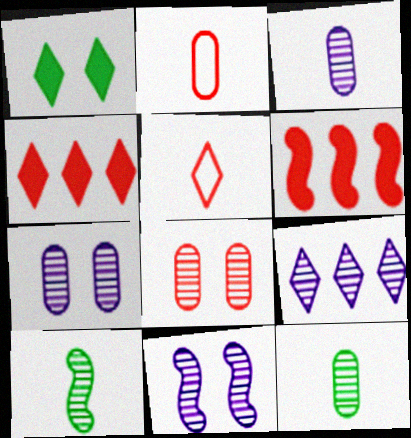[[1, 5, 9], 
[3, 9, 11], 
[5, 6, 8], 
[8, 9, 10]]